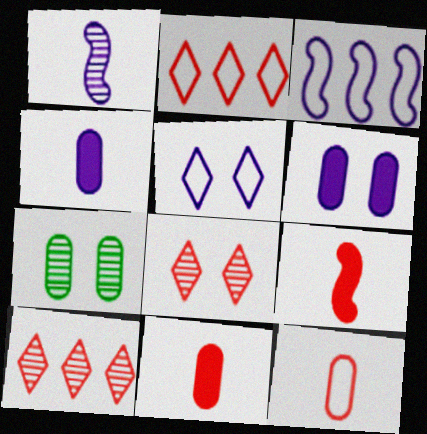[[1, 7, 10]]